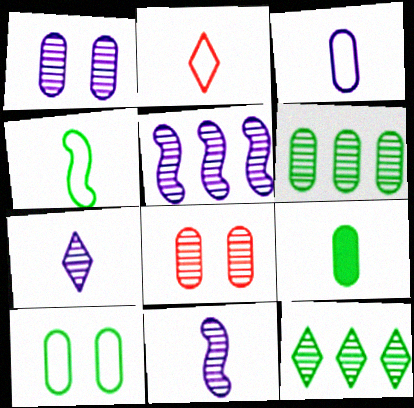[[1, 5, 7], 
[2, 3, 4], 
[2, 9, 11], 
[6, 9, 10], 
[8, 11, 12]]